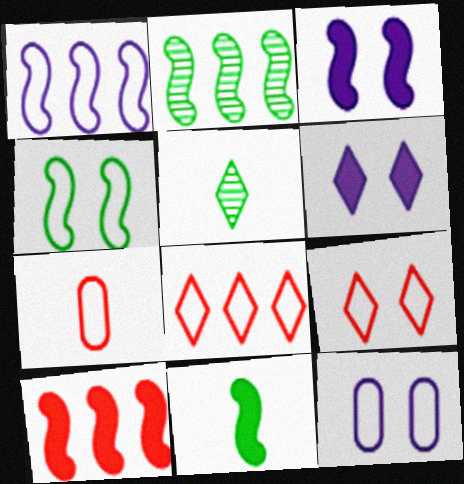[[1, 2, 10], 
[2, 4, 11], 
[2, 6, 7], 
[3, 10, 11], 
[4, 9, 12], 
[5, 6, 8], 
[5, 10, 12]]